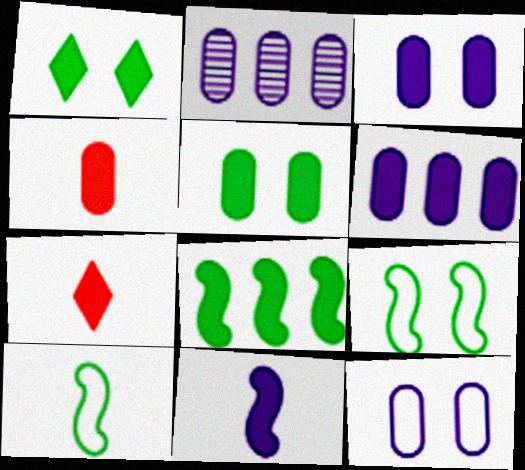[[2, 7, 9], 
[3, 7, 8], 
[4, 5, 6]]